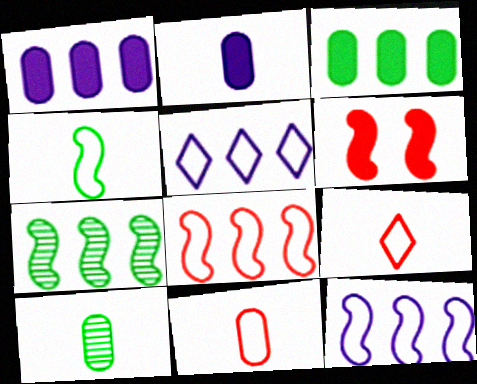[[2, 10, 11], 
[5, 6, 10]]